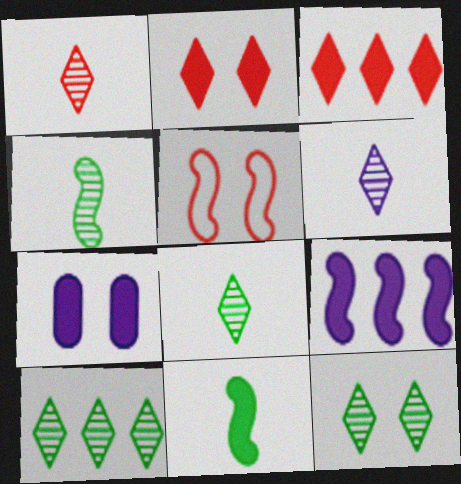[[1, 6, 8], 
[3, 7, 11], 
[4, 5, 9], 
[5, 7, 12], 
[8, 10, 12]]